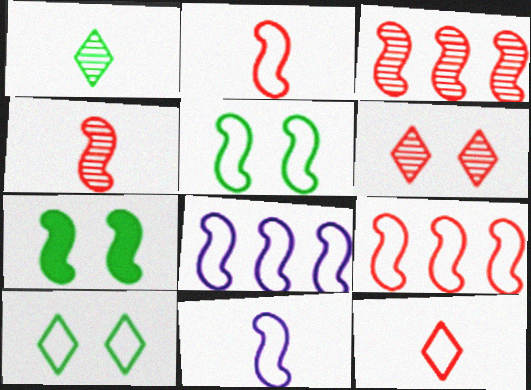[[2, 5, 8], 
[3, 7, 11], 
[4, 7, 8], 
[5, 9, 11]]